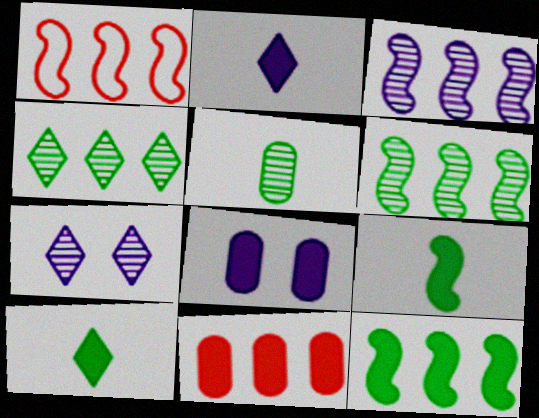[[1, 3, 12]]